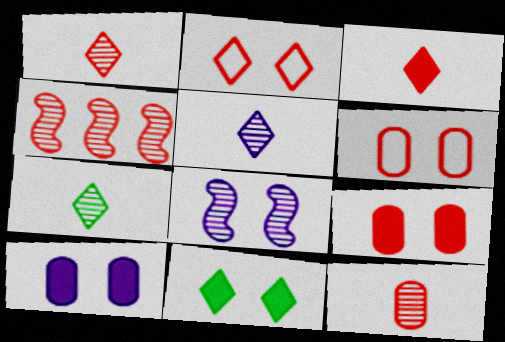[[1, 5, 7], 
[3, 4, 6], 
[6, 8, 11]]